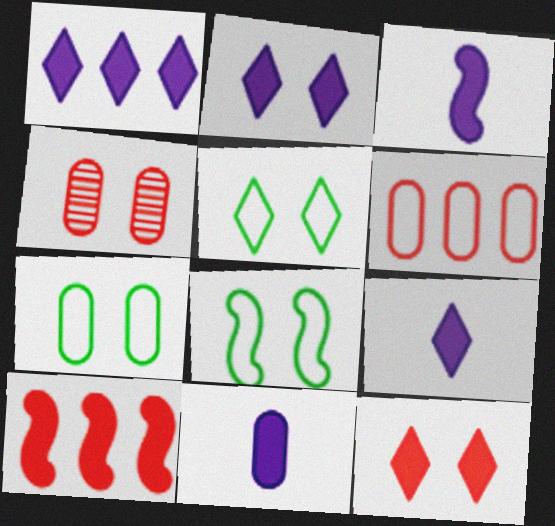[[1, 2, 9], 
[2, 4, 8], 
[3, 9, 11], 
[5, 7, 8]]